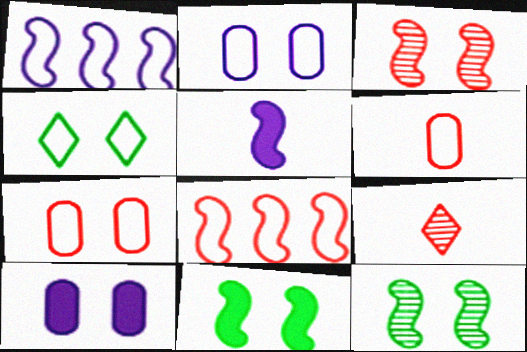[[1, 4, 6], 
[3, 4, 10], 
[5, 8, 12]]